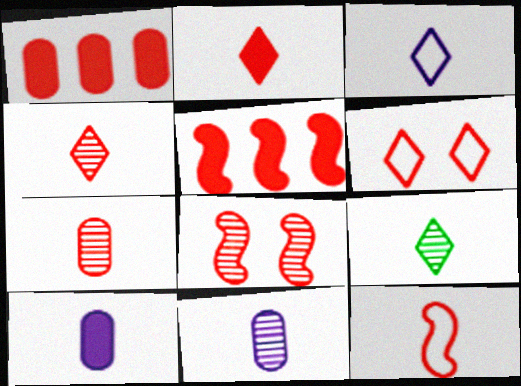[[2, 3, 9], 
[2, 7, 12], 
[5, 6, 7], 
[5, 8, 12], 
[9, 10, 12]]